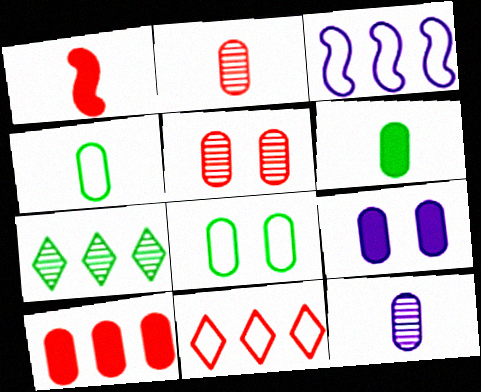[[1, 5, 11], 
[3, 7, 10], 
[5, 8, 9], 
[6, 9, 10], 
[8, 10, 12]]